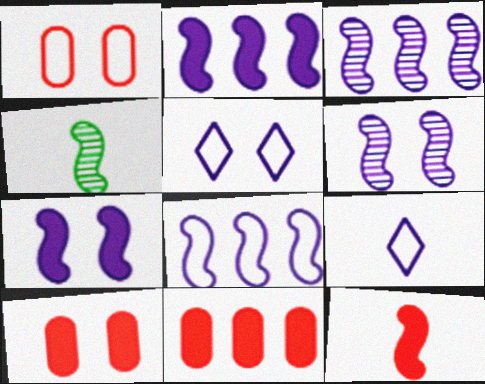[[2, 3, 8], 
[4, 5, 11]]